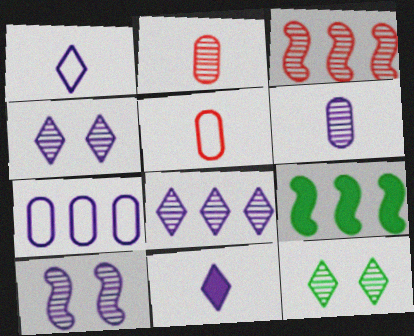[[3, 6, 12], 
[4, 5, 9], 
[6, 8, 10], 
[7, 10, 11]]